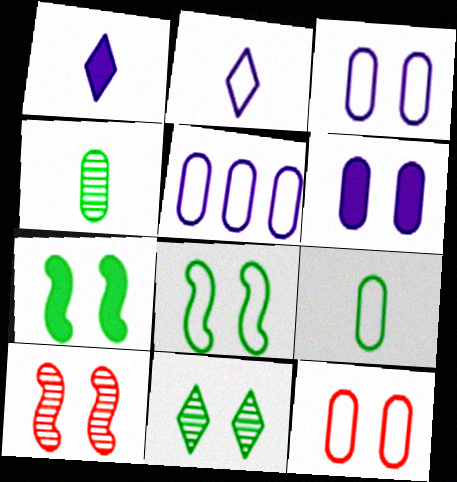[[5, 9, 12]]